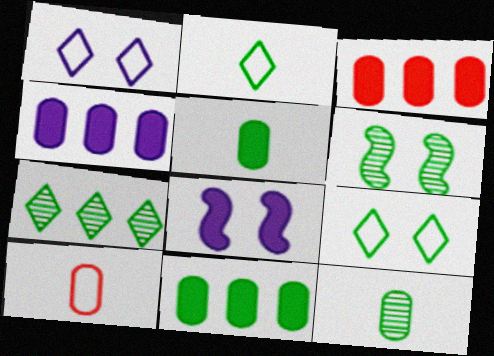[[2, 6, 11], 
[3, 4, 11], 
[6, 7, 12], 
[7, 8, 10]]